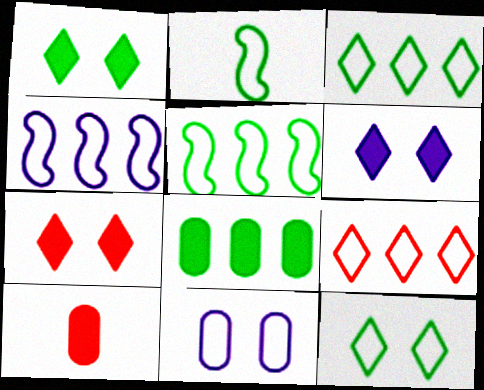[[1, 6, 7], 
[2, 9, 11]]